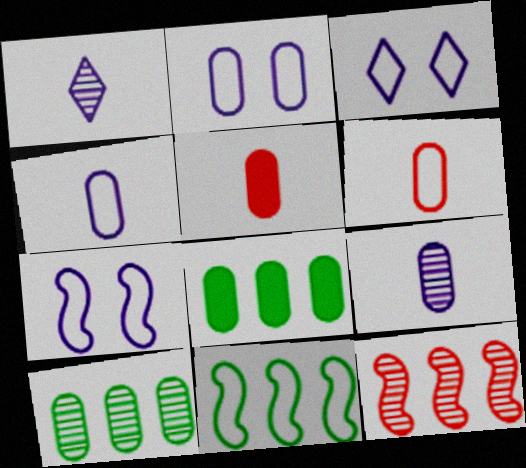[[2, 3, 7], 
[2, 5, 10], 
[3, 6, 11]]